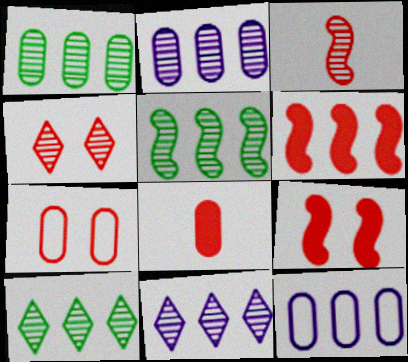[[1, 5, 10], 
[4, 7, 9], 
[6, 10, 12]]